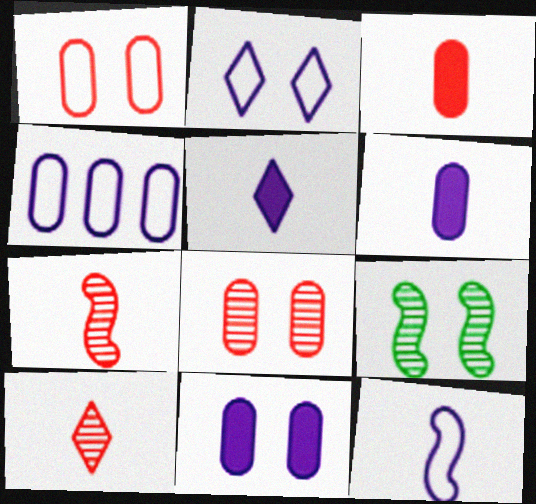[[2, 4, 12]]